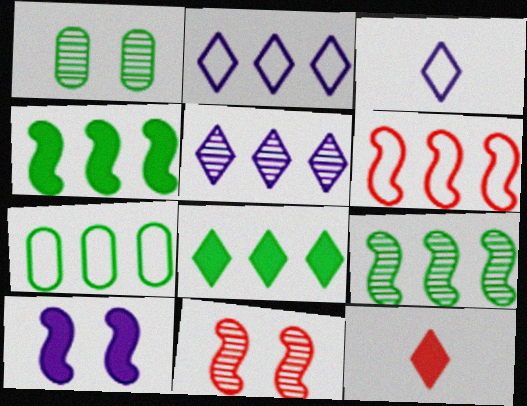[[2, 6, 7], 
[7, 8, 9]]